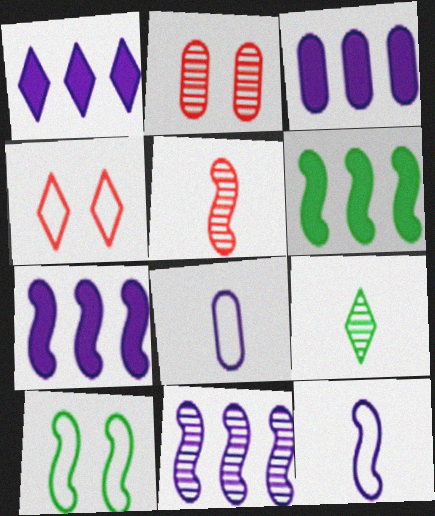[[1, 3, 7], 
[1, 4, 9], 
[2, 9, 11], 
[5, 7, 10]]